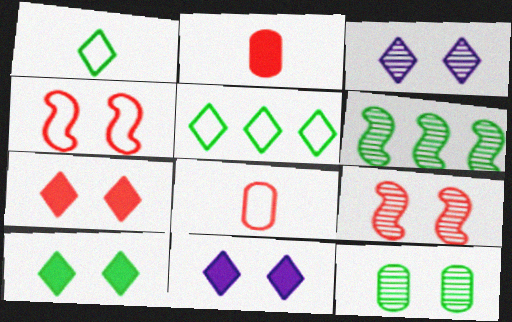[[3, 9, 12], 
[4, 11, 12], 
[6, 8, 11], 
[7, 10, 11]]